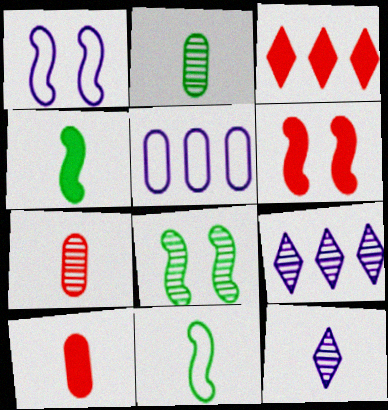[[1, 2, 3], 
[1, 6, 8], 
[3, 6, 10], 
[7, 8, 9], 
[10, 11, 12]]